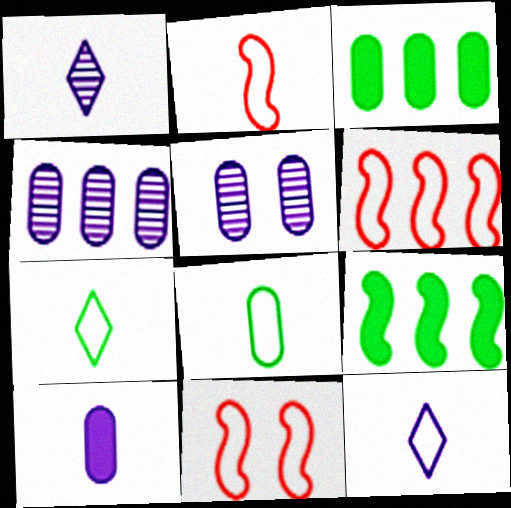[[1, 3, 11], 
[2, 6, 11], 
[2, 8, 12]]